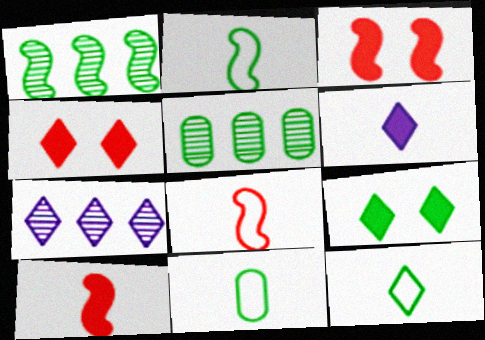[[1, 9, 11], 
[2, 5, 9], 
[2, 11, 12], 
[3, 7, 11], 
[4, 7, 12]]